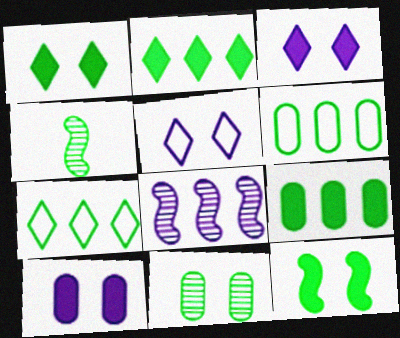[[1, 4, 6]]